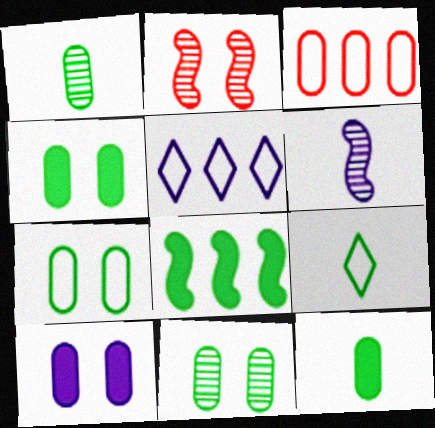[[1, 3, 10], 
[2, 5, 12], 
[4, 7, 11], 
[5, 6, 10], 
[8, 9, 11]]